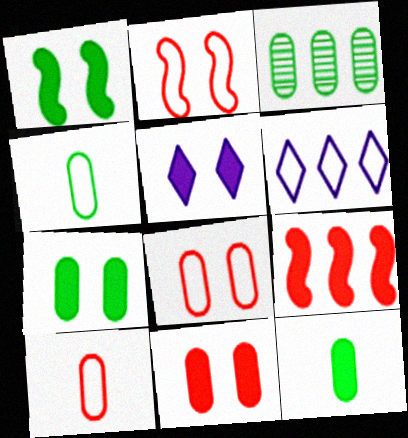[[1, 5, 11], 
[2, 4, 6], 
[3, 4, 7], 
[3, 6, 9], 
[5, 9, 12]]